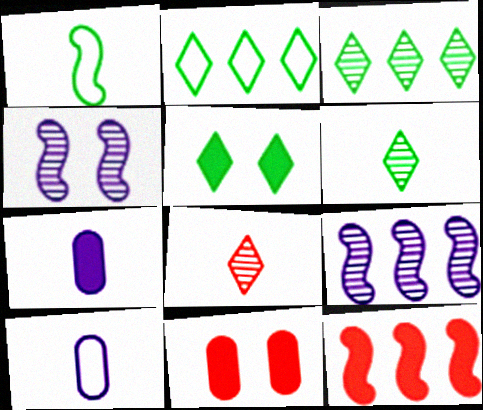[[1, 4, 12], 
[1, 7, 8], 
[2, 5, 6], 
[5, 7, 12]]